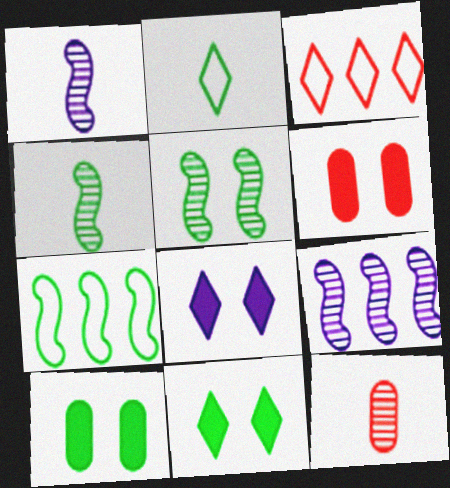[[1, 3, 10], 
[2, 6, 9], 
[7, 8, 12]]